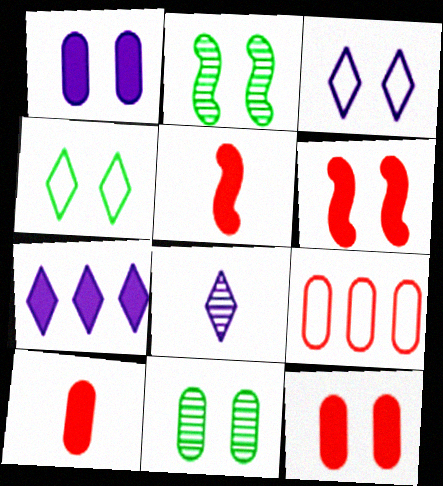[[2, 3, 12], 
[3, 6, 11], 
[3, 7, 8]]